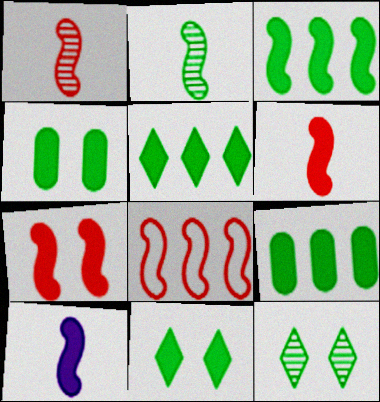[[1, 7, 8], 
[3, 5, 9], 
[3, 7, 10]]